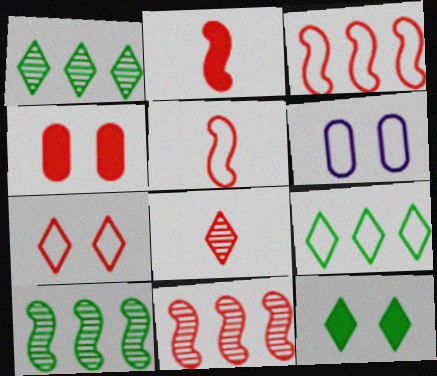[[1, 2, 6], 
[3, 4, 8], 
[5, 6, 9]]